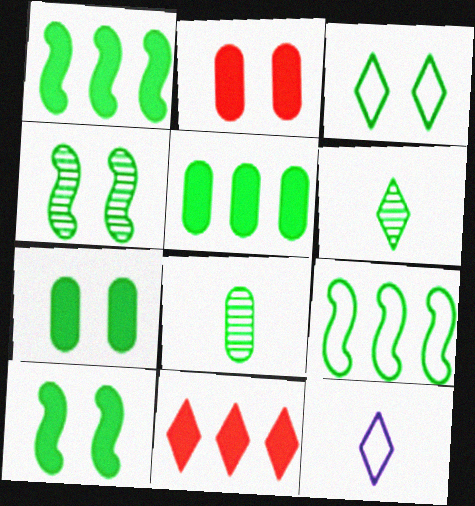[[1, 3, 8], 
[3, 4, 7], 
[6, 7, 9]]